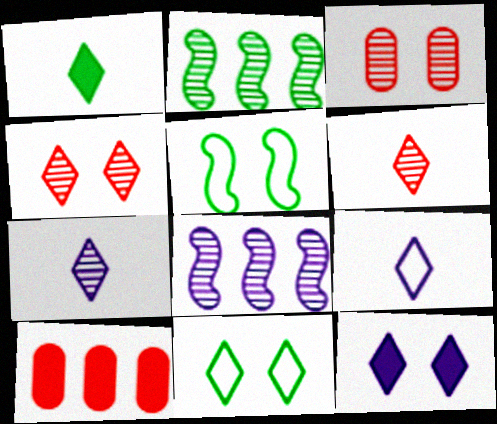[[1, 6, 9], 
[2, 3, 7], 
[3, 5, 12], 
[4, 11, 12], 
[5, 7, 10]]